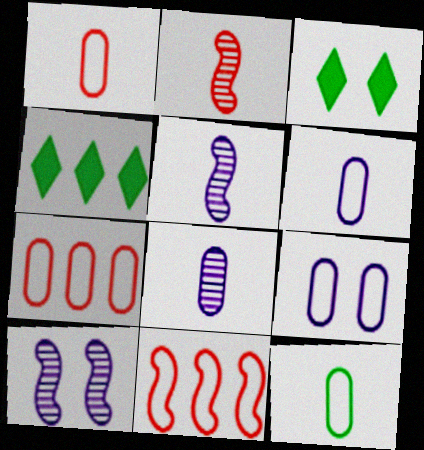[[1, 4, 10], 
[1, 6, 12], 
[2, 4, 9], 
[3, 5, 7], 
[3, 8, 11], 
[7, 9, 12]]